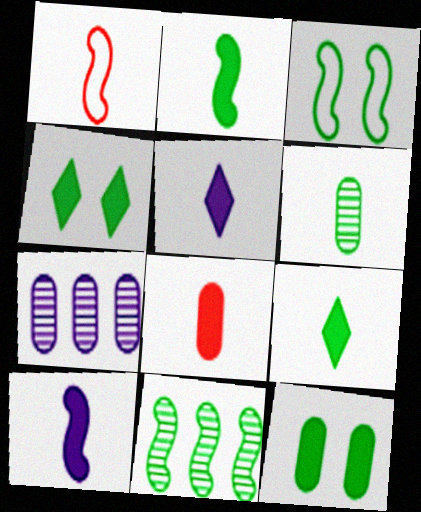[[1, 4, 7], 
[1, 5, 6], 
[2, 3, 11], 
[2, 5, 8], 
[8, 9, 10]]